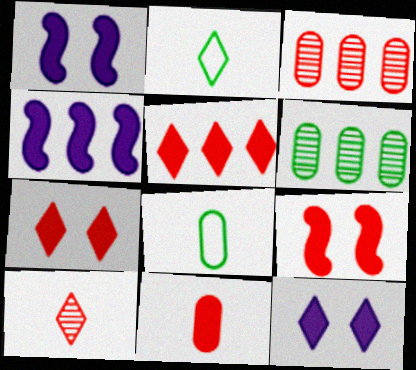[[1, 2, 3], 
[5, 9, 11]]